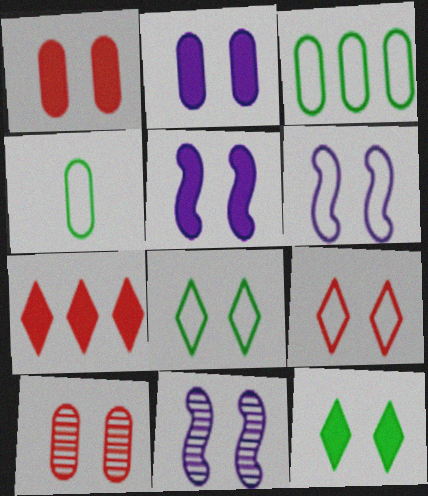[[1, 5, 12], 
[1, 8, 11], 
[4, 7, 11], 
[5, 6, 11], 
[5, 8, 10], 
[6, 10, 12]]